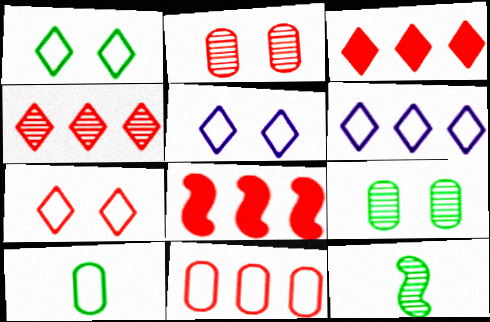[[1, 5, 7], 
[4, 8, 11]]